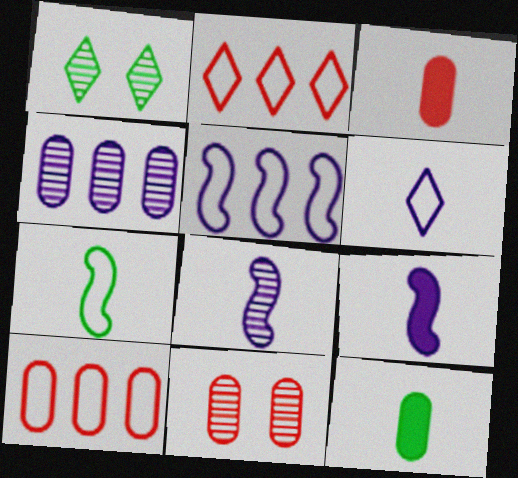[[1, 3, 5], 
[1, 9, 10], 
[3, 10, 11]]